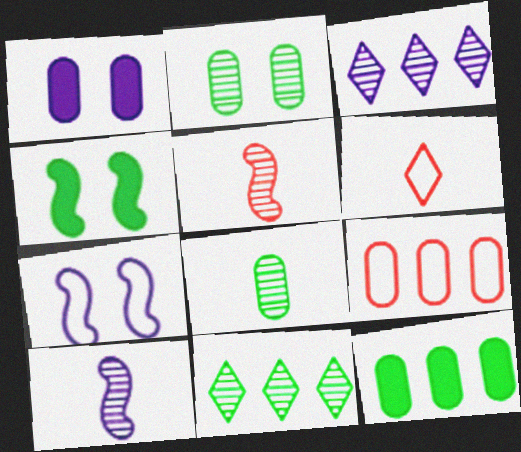[[1, 8, 9], 
[2, 3, 5]]